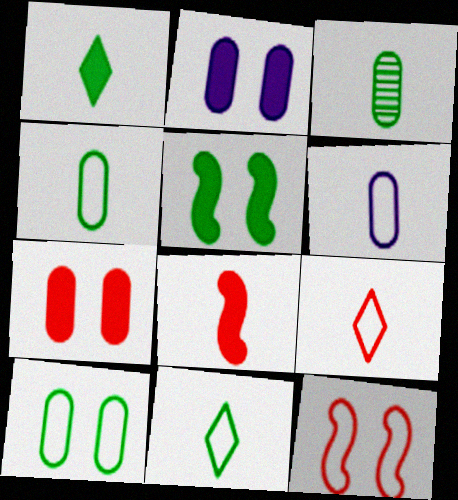[]